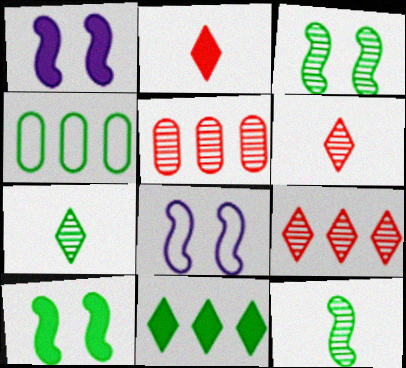[[1, 4, 6], 
[4, 7, 10]]